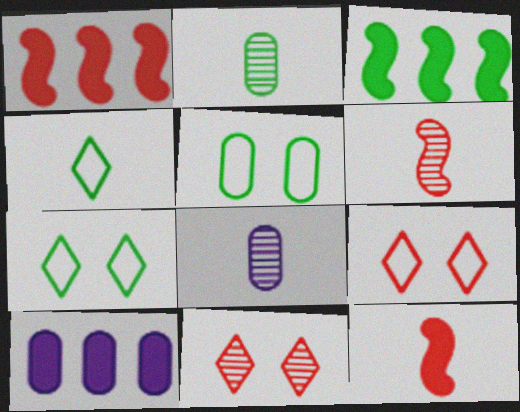[[1, 7, 8], 
[2, 3, 7], 
[3, 8, 9], 
[4, 8, 12], 
[6, 7, 10]]